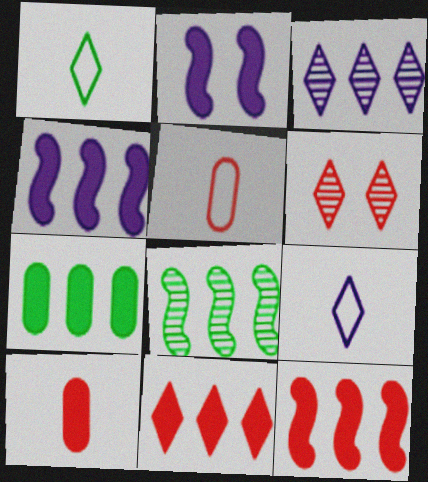[[4, 7, 11], 
[5, 6, 12]]